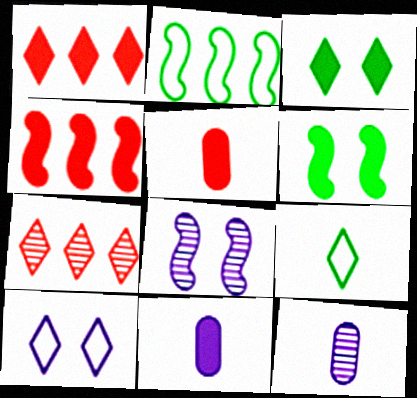[[1, 6, 11], 
[3, 4, 11]]